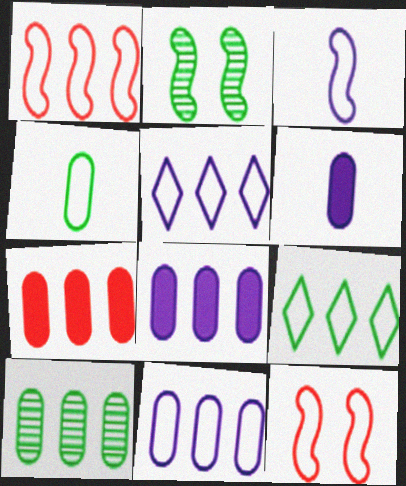[[1, 9, 11], 
[4, 5, 12], 
[7, 10, 11]]